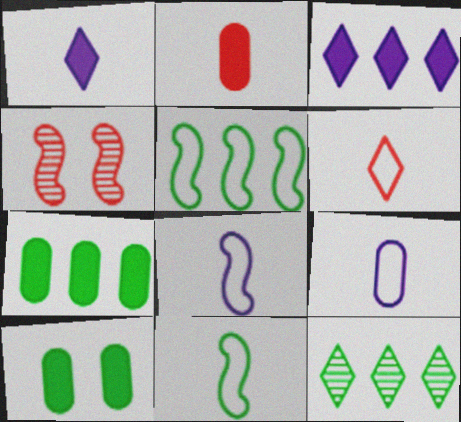[[5, 7, 12], 
[6, 9, 11], 
[10, 11, 12]]